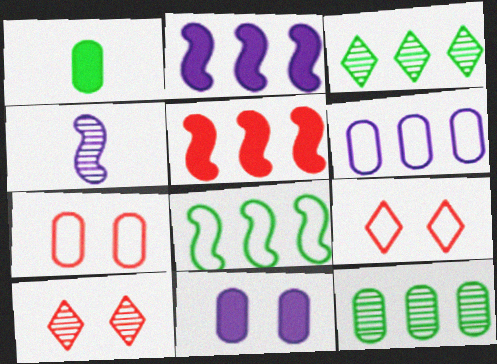[[3, 5, 6], 
[4, 10, 12]]